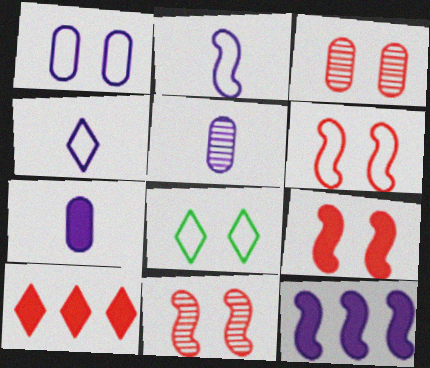[[1, 6, 8], 
[6, 9, 11]]